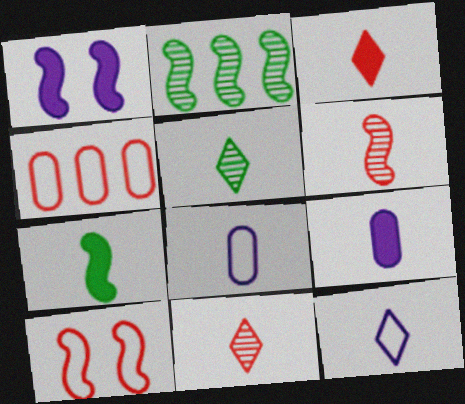[[1, 4, 5], 
[3, 5, 12], 
[3, 7, 9], 
[7, 8, 11]]